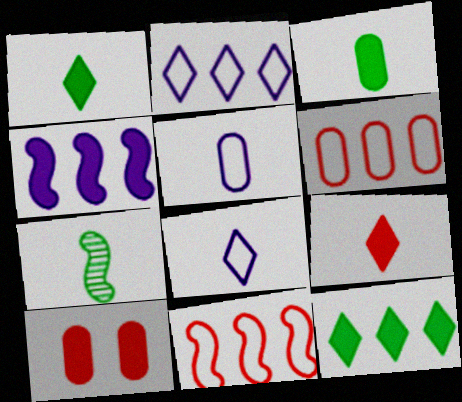[[1, 4, 10], 
[2, 7, 10], 
[5, 7, 9]]